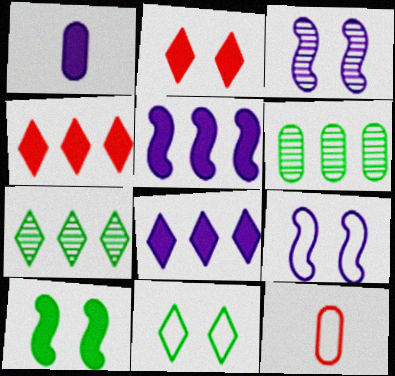[[1, 4, 10]]